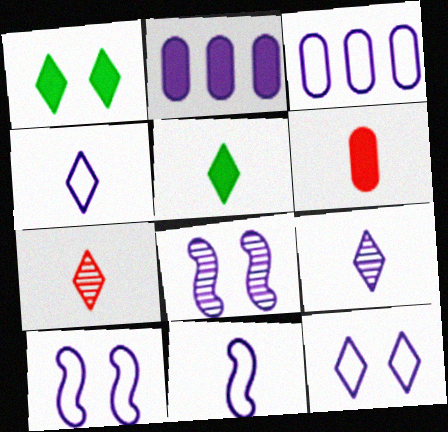[[2, 4, 8], 
[2, 9, 10], 
[3, 4, 10], 
[3, 11, 12], 
[4, 5, 7]]